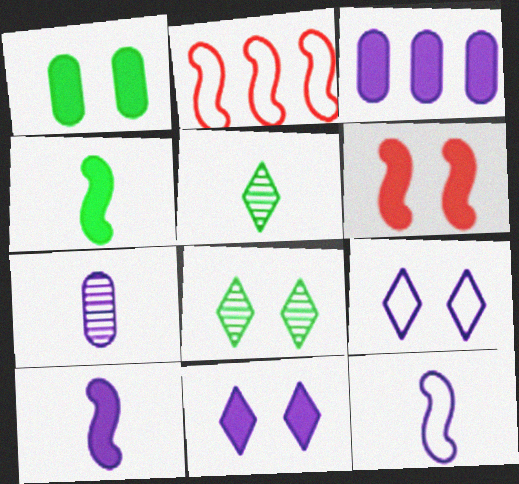[[1, 6, 11], 
[3, 10, 11]]